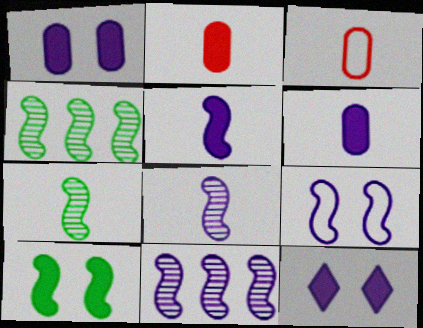[[3, 4, 12], 
[5, 9, 11]]